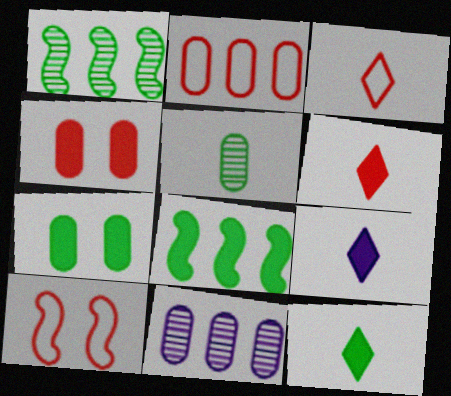[[2, 3, 10], 
[4, 8, 9], 
[6, 9, 12], 
[7, 8, 12], 
[10, 11, 12]]